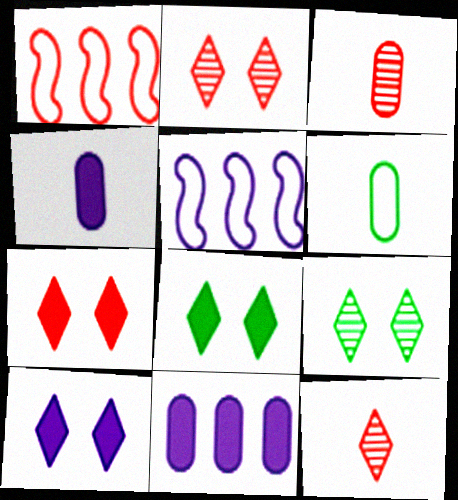[[1, 3, 7], 
[1, 4, 9], 
[3, 4, 6], 
[3, 5, 8], 
[7, 8, 10]]